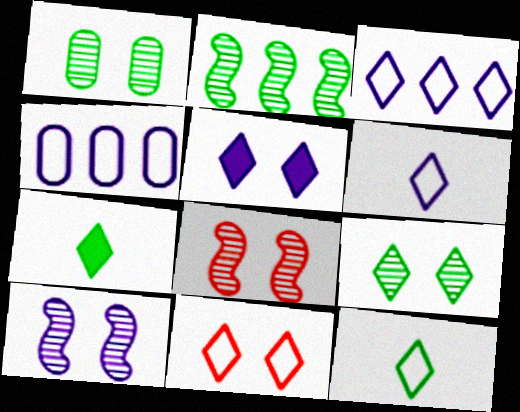[[3, 11, 12], 
[4, 7, 8], 
[5, 9, 11]]